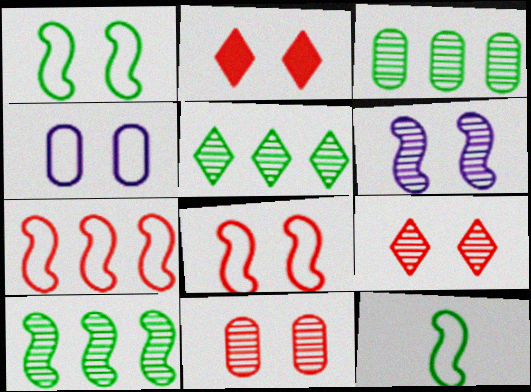[[2, 8, 11], 
[3, 5, 10]]